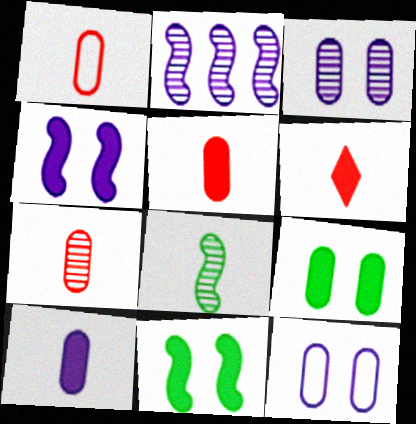[[1, 5, 7]]